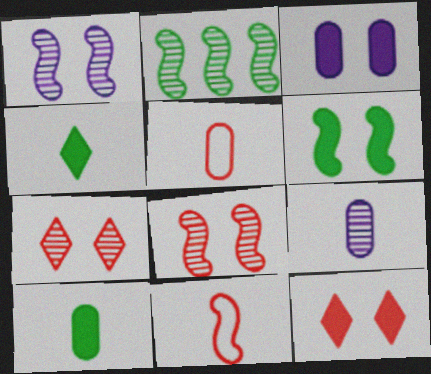[[2, 7, 9], 
[3, 6, 12], 
[4, 9, 11], 
[5, 9, 10]]